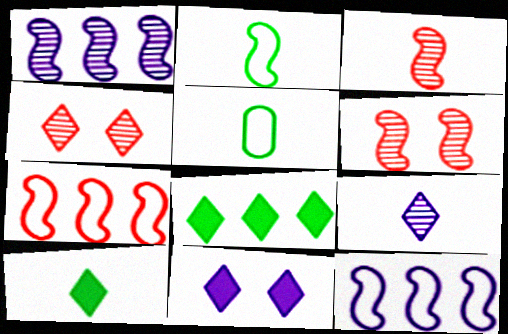[]